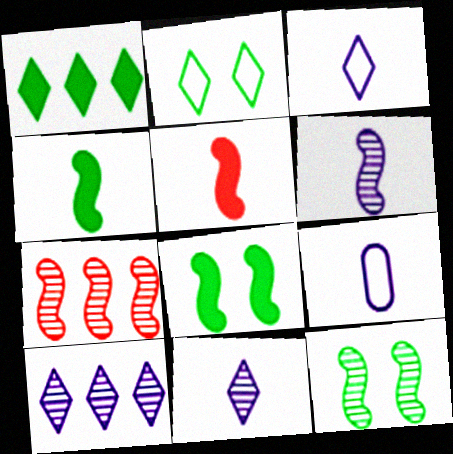[[6, 7, 12]]